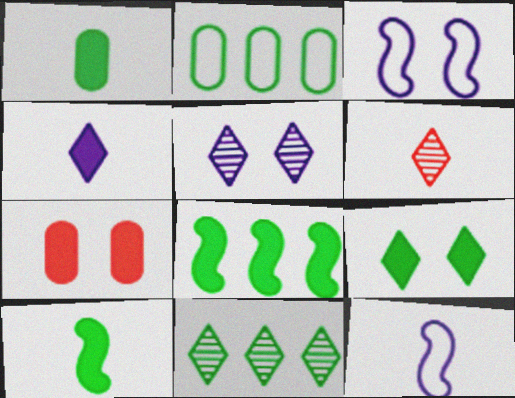[[1, 6, 12], 
[1, 8, 9], 
[2, 8, 11], 
[4, 7, 8], 
[5, 6, 11], 
[7, 11, 12]]